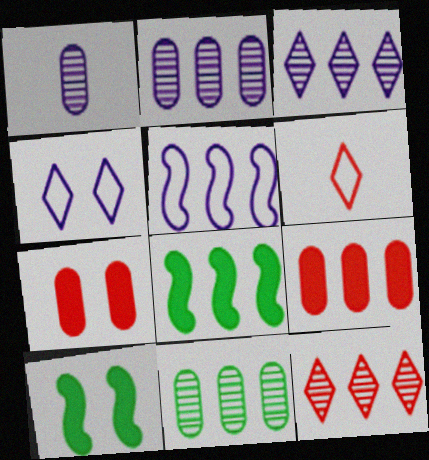[[2, 6, 10]]